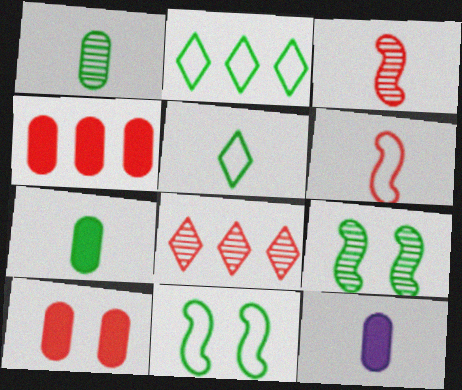[[2, 7, 9], 
[3, 5, 12], 
[6, 8, 10], 
[8, 11, 12]]